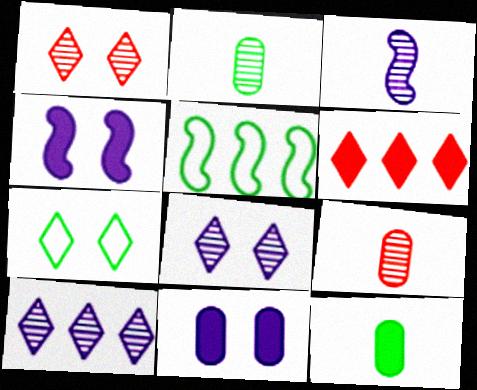[[4, 6, 12]]